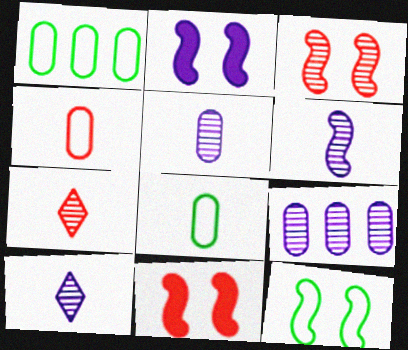[[1, 2, 7], 
[1, 10, 11], 
[2, 3, 12], 
[5, 6, 10]]